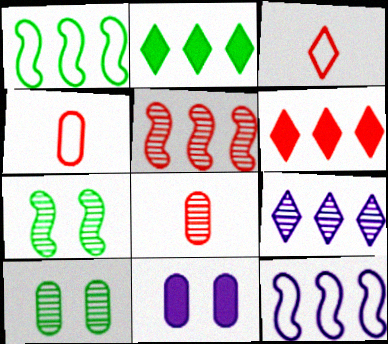[[7, 8, 9]]